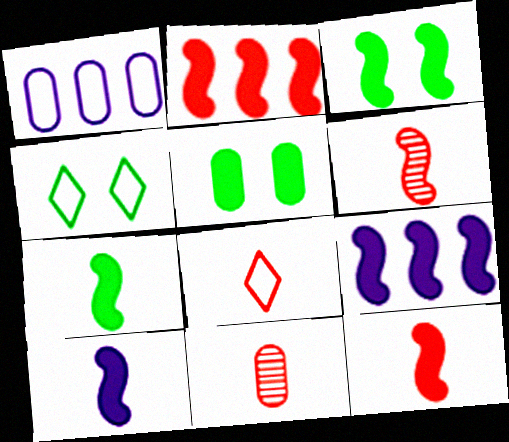[[1, 5, 11], 
[2, 3, 10], 
[3, 9, 12], 
[4, 9, 11], 
[7, 10, 12], 
[8, 11, 12]]